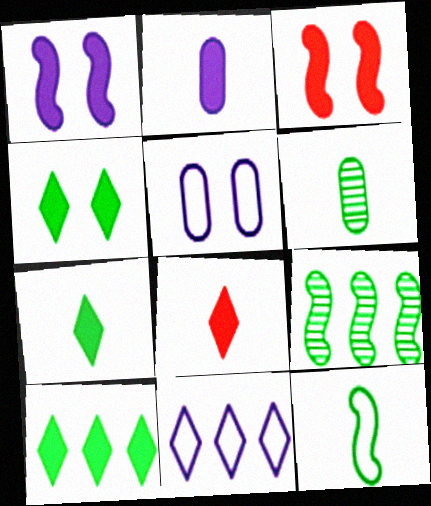[[2, 3, 10], 
[3, 6, 11], 
[4, 7, 10], 
[5, 8, 9], 
[6, 7, 12]]